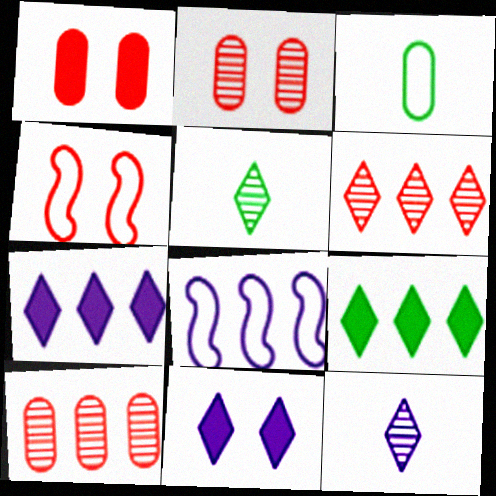[[1, 5, 8], 
[8, 9, 10]]